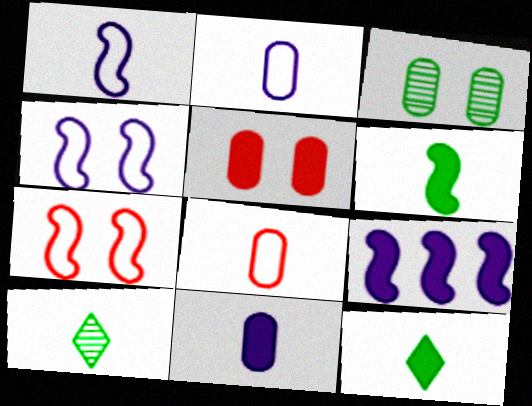[[5, 9, 12]]